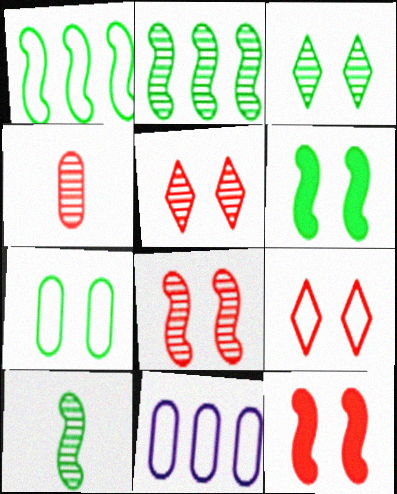[[1, 6, 10], 
[3, 6, 7]]